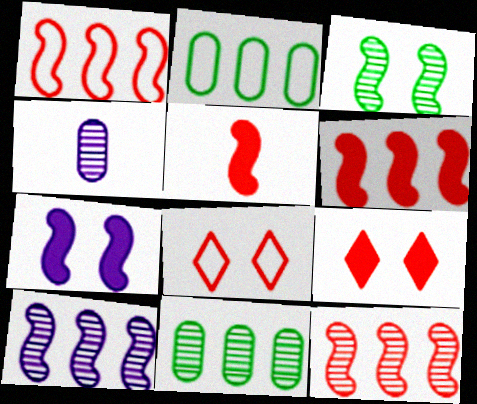[[1, 6, 12]]